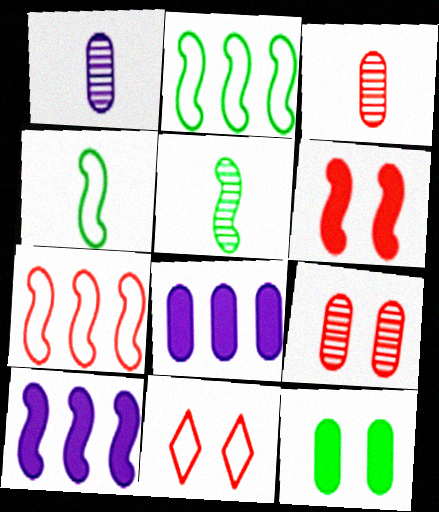[[5, 8, 11], 
[6, 9, 11]]